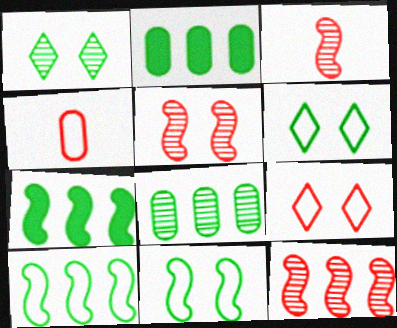[[3, 5, 12]]